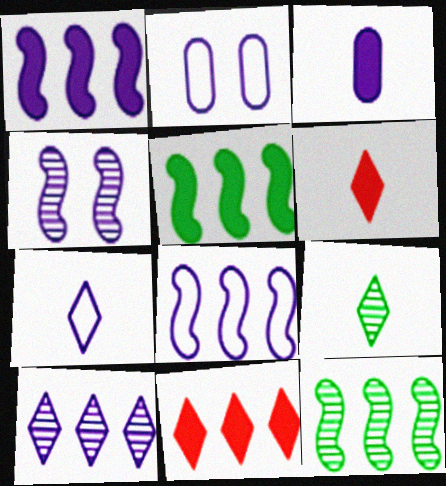[[2, 6, 12], 
[2, 7, 8], 
[6, 7, 9]]